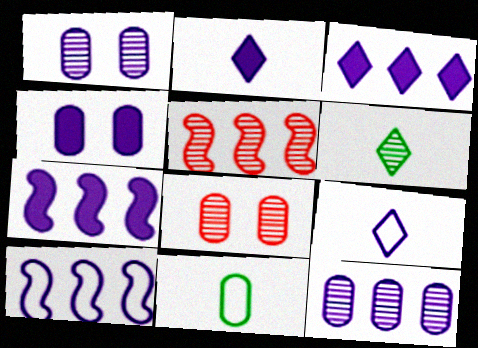[[1, 2, 10], 
[1, 5, 6], 
[1, 7, 9], 
[2, 4, 7], 
[3, 10, 12]]